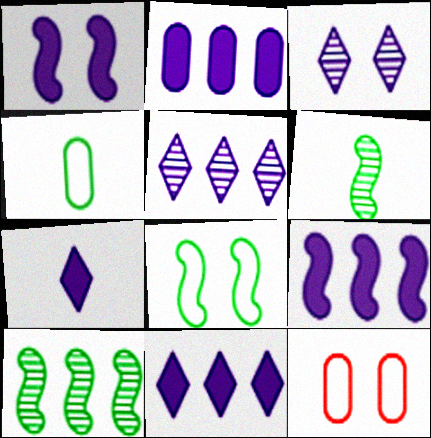[[1, 2, 7], 
[2, 9, 11], 
[6, 11, 12], 
[7, 10, 12]]